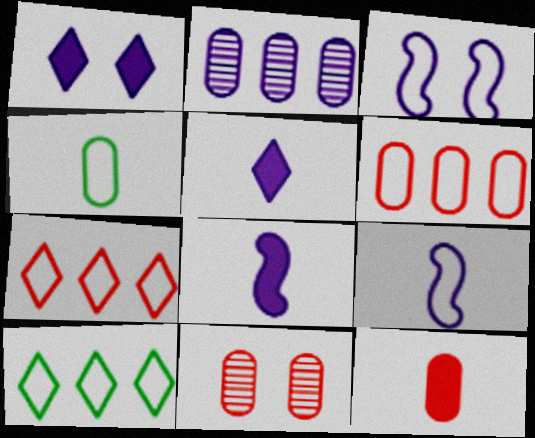[[1, 2, 9], 
[2, 3, 5], 
[3, 4, 7], 
[6, 11, 12], 
[8, 10, 11]]